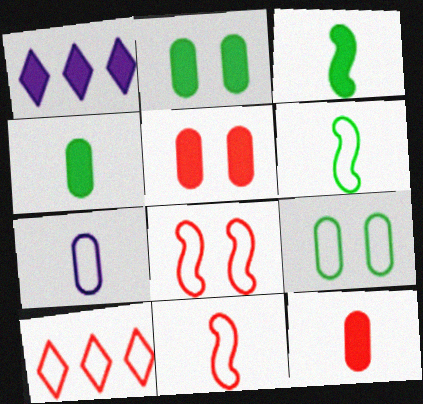[[1, 3, 5]]